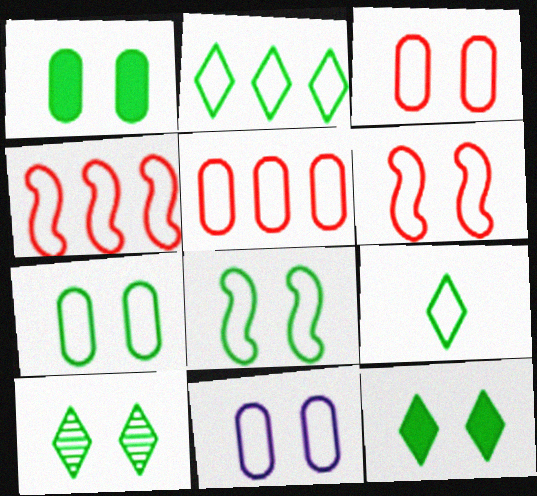[[1, 8, 10], 
[3, 7, 11], 
[4, 9, 11]]